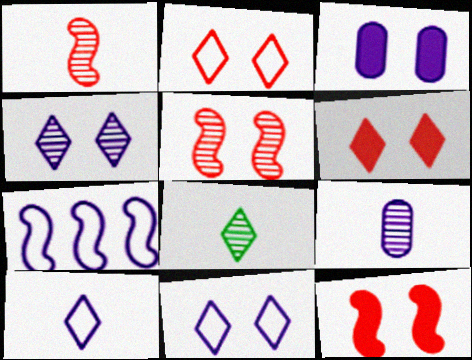[[1, 8, 9]]